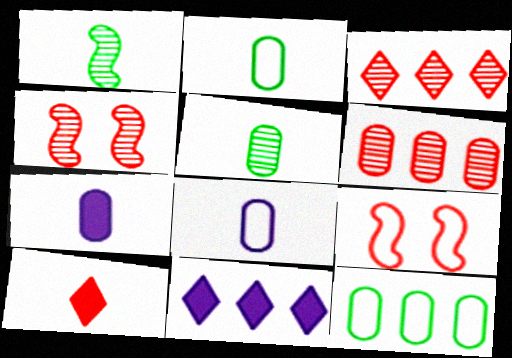[[1, 8, 10], 
[2, 4, 11], 
[5, 9, 11], 
[6, 9, 10]]